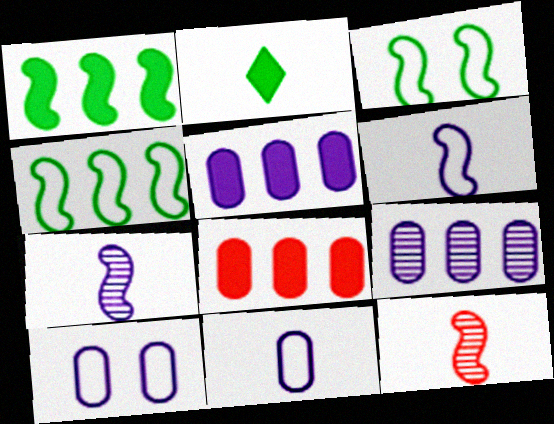[[2, 11, 12]]